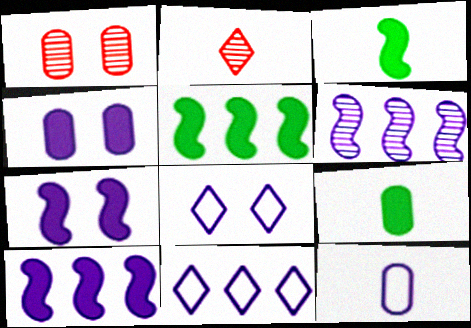[[1, 3, 11], 
[2, 3, 12]]